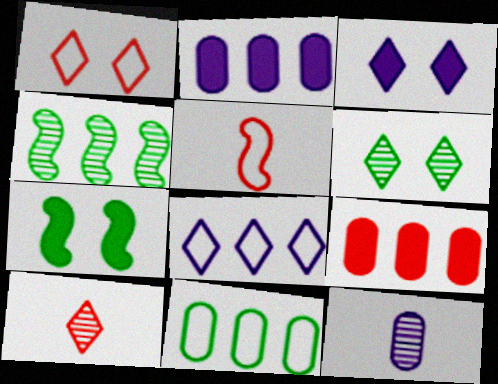[[1, 3, 6], 
[2, 5, 6], 
[4, 8, 9]]